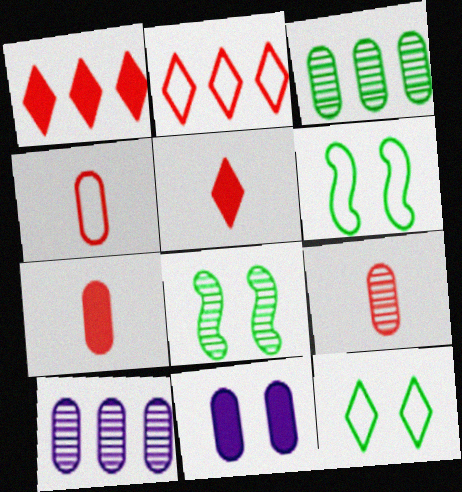[[3, 4, 11], 
[4, 7, 9], 
[5, 6, 10]]